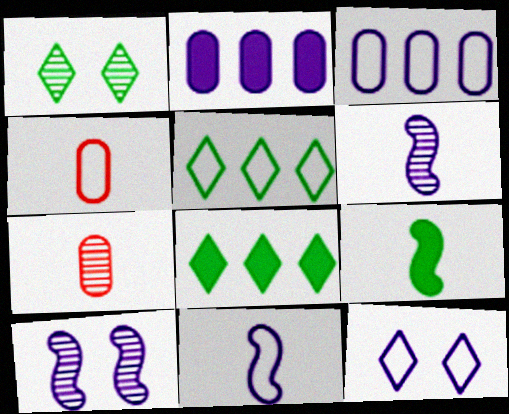[[2, 6, 12], 
[3, 11, 12], 
[4, 8, 10]]